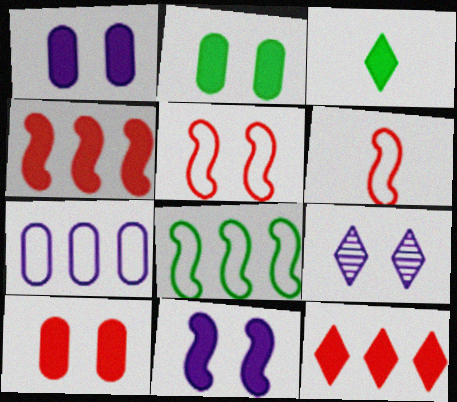[[1, 2, 10], 
[1, 3, 4], 
[2, 5, 9]]